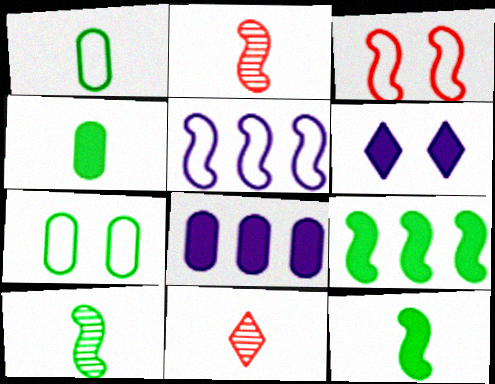[]